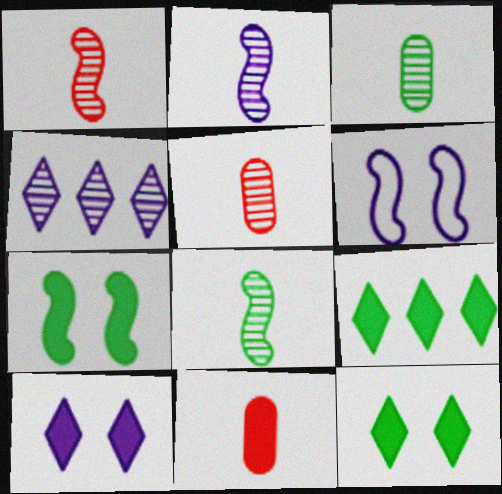[[1, 2, 8], 
[5, 6, 9]]